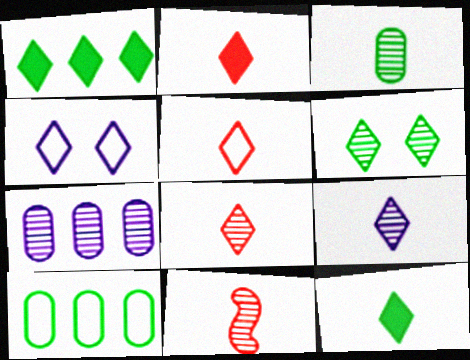[[1, 4, 8], 
[2, 5, 8], 
[3, 9, 11], 
[5, 9, 12], 
[6, 7, 11]]